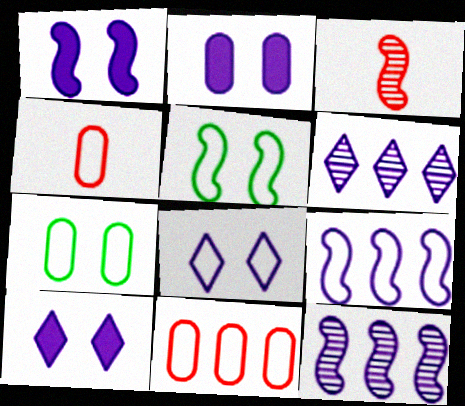[[1, 2, 10]]